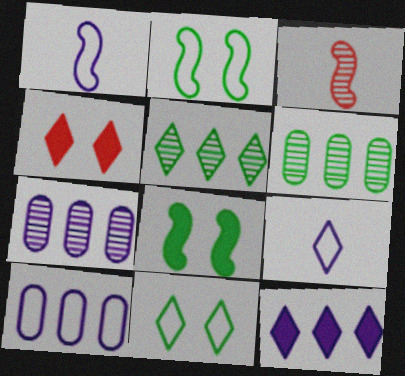[[1, 4, 6], 
[4, 5, 9]]